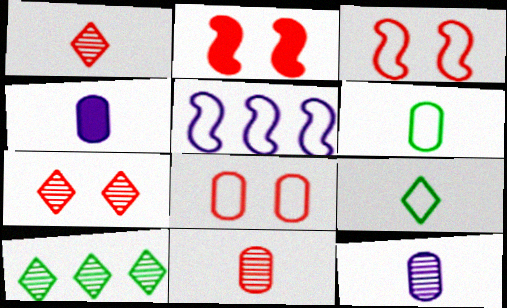[[2, 7, 8], 
[3, 4, 10], 
[4, 6, 11], 
[5, 8, 9]]